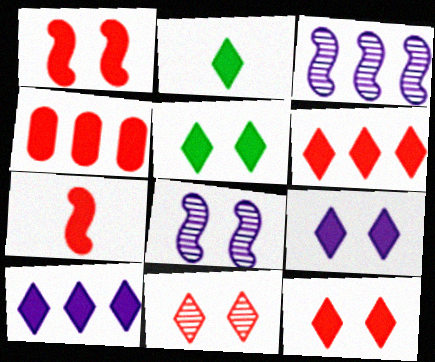[[2, 6, 9], 
[2, 10, 12], 
[4, 7, 12], 
[5, 9, 12]]